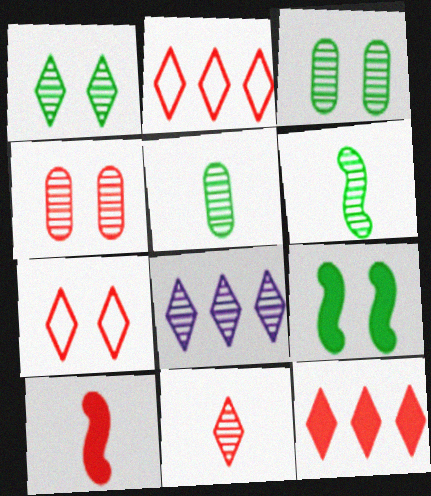[[1, 8, 11], 
[2, 4, 10], 
[4, 6, 8], 
[7, 11, 12]]